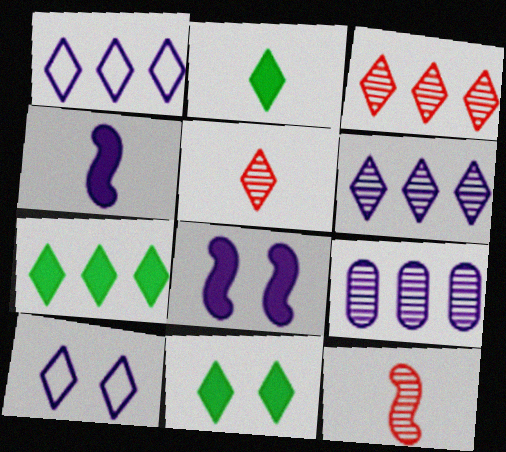[[1, 3, 7], 
[1, 5, 11], 
[2, 3, 10], 
[2, 7, 11], 
[4, 9, 10], 
[5, 7, 10]]